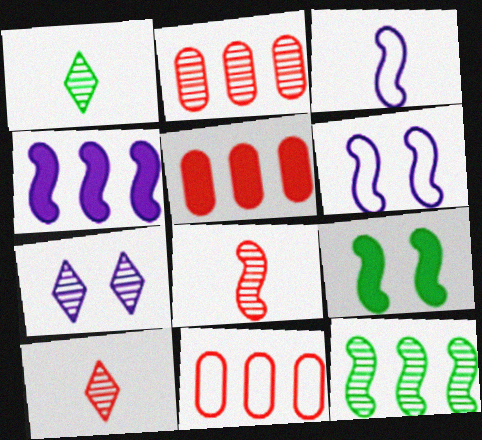[[1, 5, 6], 
[2, 5, 11]]